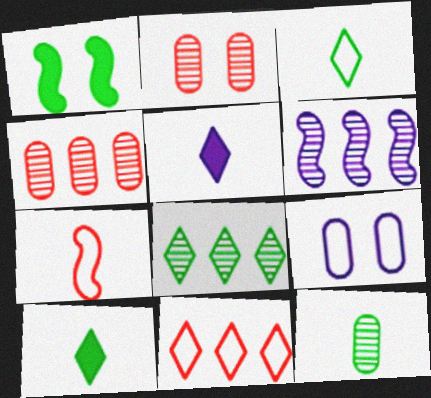[[1, 6, 7], 
[4, 6, 8], 
[5, 6, 9], 
[5, 7, 12]]